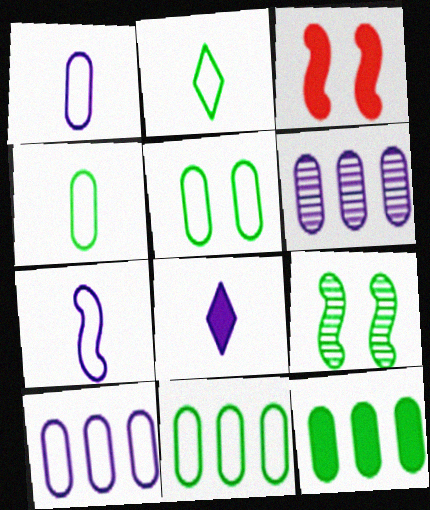[[2, 3, 6], 
[2, 9, 12], 
[3, 8, 12], 
[4, 5, 11]]